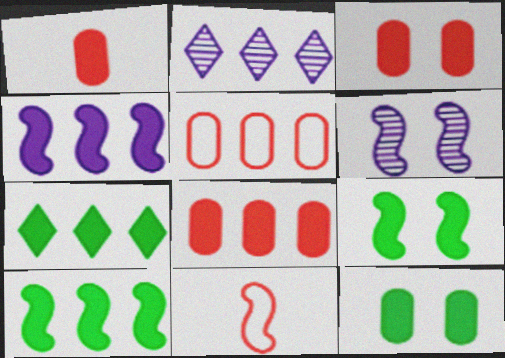[[1, 3, 8], 
[2, 5, 10], 
[2, 11, 12], 
[4, 7, 8], 
[6, 10, 11]]